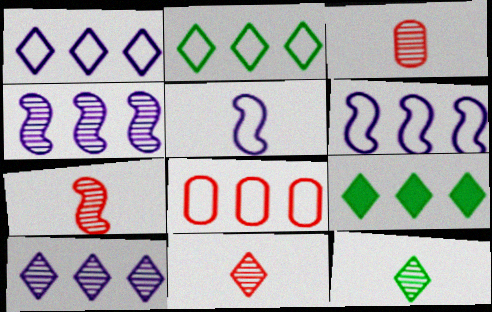[[2, 6, 8], 
[3, 7, 11], 
[4, 8, 9]]